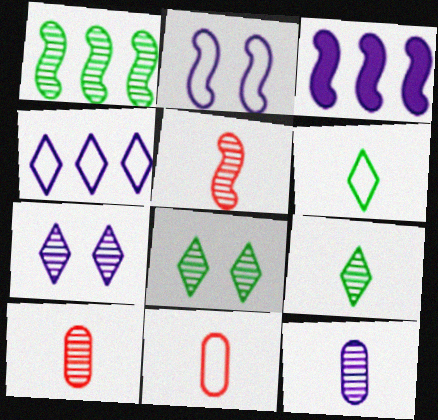[[1, 7, 10], 
[3, 8, 11], 
[5, 9, 12]]